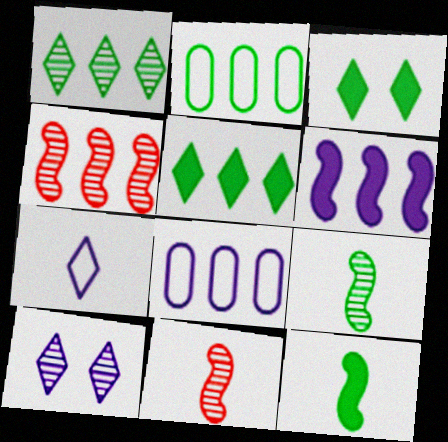[[2, 3, 9], 
[3, 8, 11], 
[4, 5, 8]]